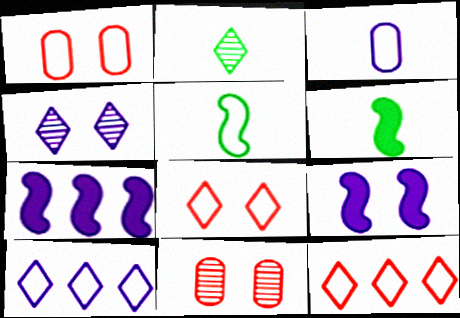[[1, 2, 7], 
[1, 5, 10], 
[3, 4, 7], 
[6, 10, 11]]